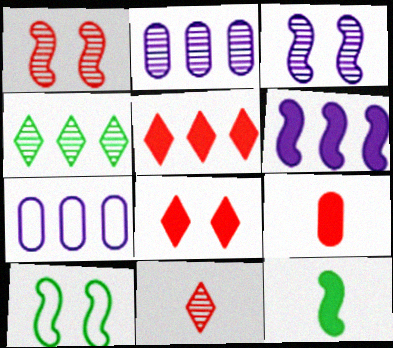[]